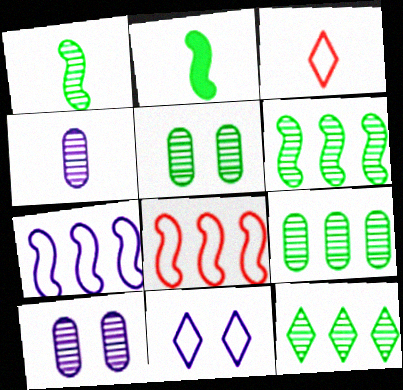[[1, 5, 12], 
[2, 3, 4], 
[6, 9, 12]]